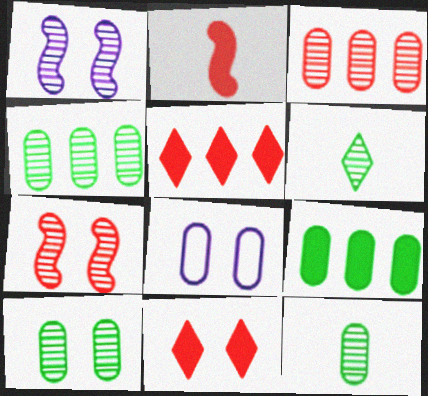[[1, 3, 6], 
[4, 10, 12]]